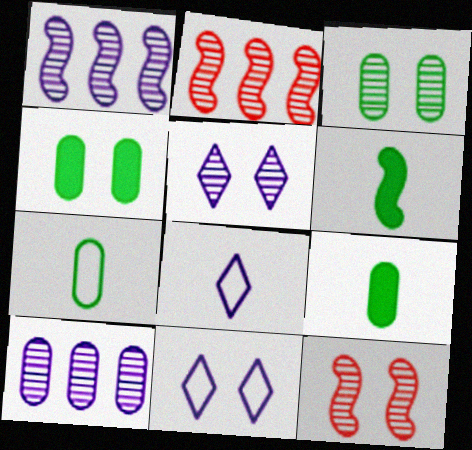[[2, 4, 8], 
[2, 9, 11], 
[3, 5, 12], 
[4, 11, 12]]